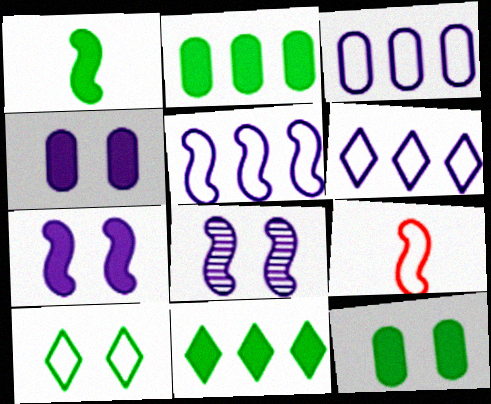[[1, 11, 12], 
[3, 5, 6], 
[3, 9, 10]]